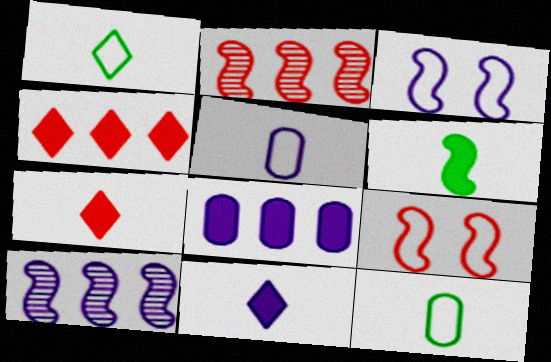[[2, 3, 6], 
[6, 9, 10]]